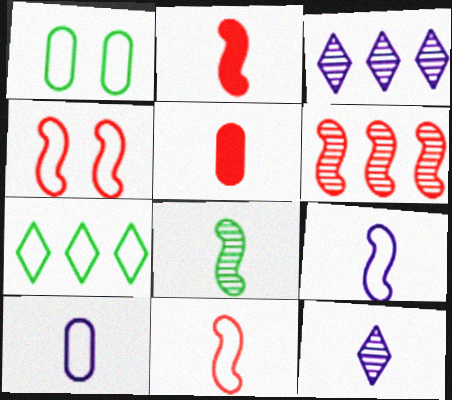[[1, 2, 3], 
[2, 4, 6], 
[2, 8, 9], 
[4, 7, 10]]